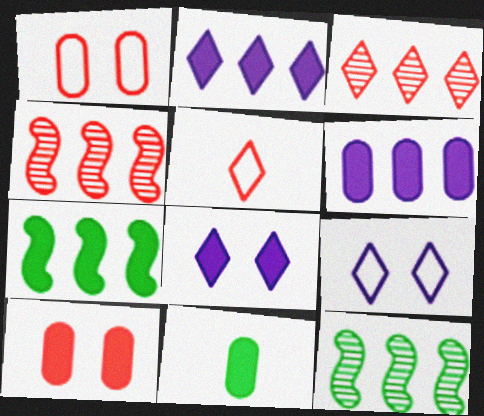[[4, 5, 10], 
[4, 9, 11], 
[6, 10, 11]]